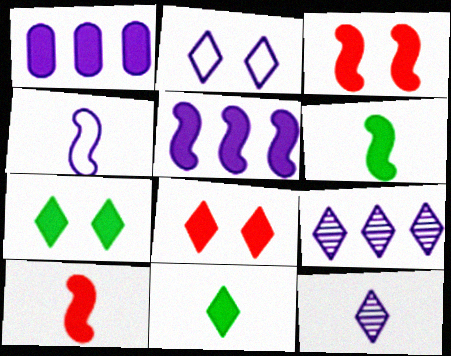[[1, 3, 11], 
[1, 6, 8], 
[1, 7, 10], 
[3, 5, 6]]